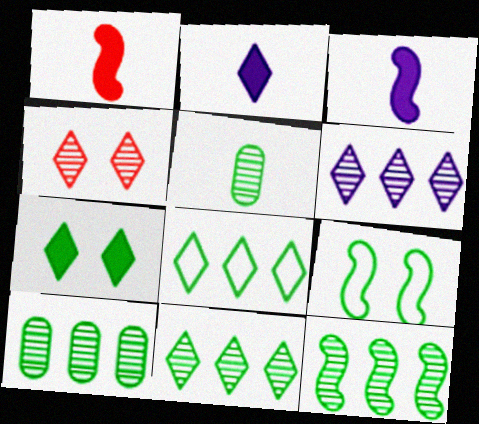[[2, 4, 8], 
[10, 11, 12]]